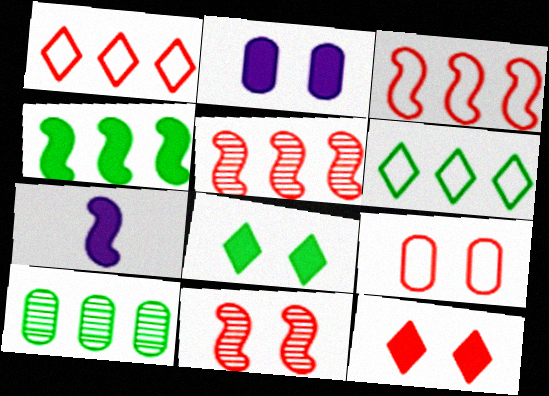[[4, 6, 10], 
[9, 11, 12]]